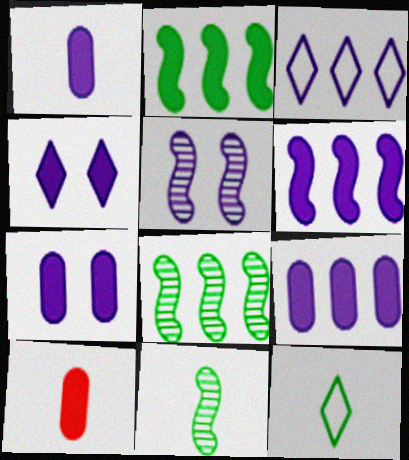[[1, 3, 5], 
[1, 4, 6], 
[1, 7, 9], 
[2, 4, 10]]